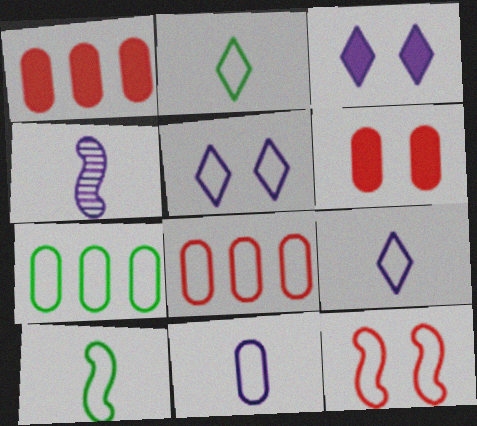[[5, 8, 10], 
[7, 9, 12]]